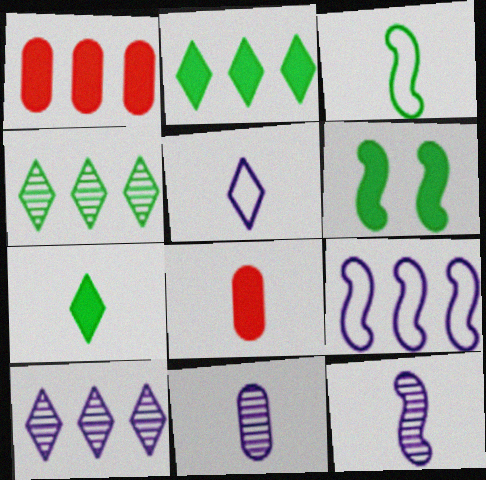[[1, 4, 9]]